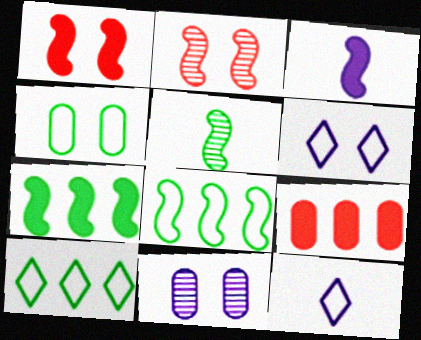[[1, 3, 7], 
[2, 3, 8], 
[5, 6, 9]]